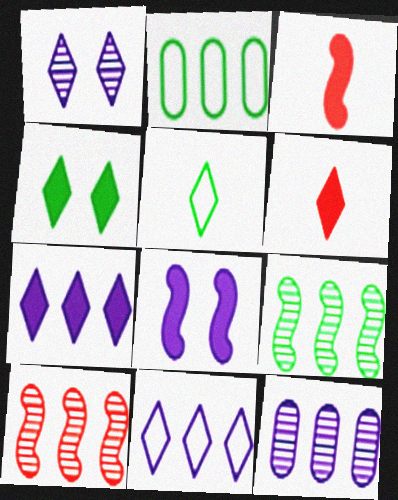[[1, 2, 3], 
[2, 7, 10], 
[4, 6, 7]]